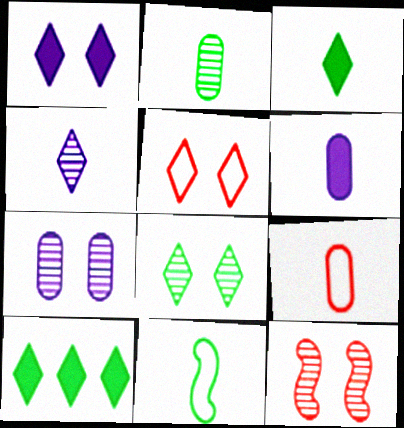[[1, 5, 8], 
[2, 3, 11], 
[2, 6, 9], 
[4, 5, 10], 
[7, 8, 12]]